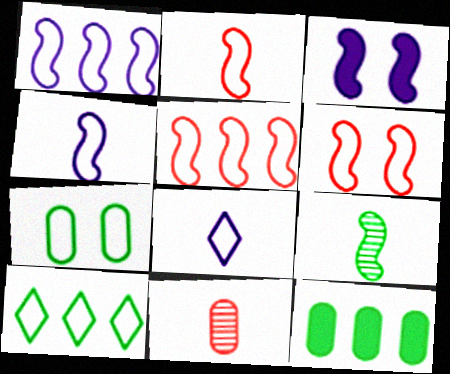[[2, 5, 6], 
[3, 5, 9], 
[3, 10, 11], 
[5, 7, 8]]